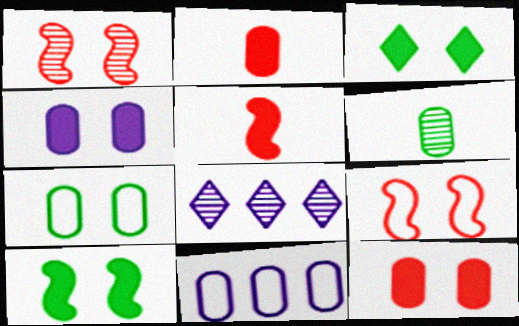[[1, 6, 8], 
[5, 7, 8], 
[6, 11, 12]]